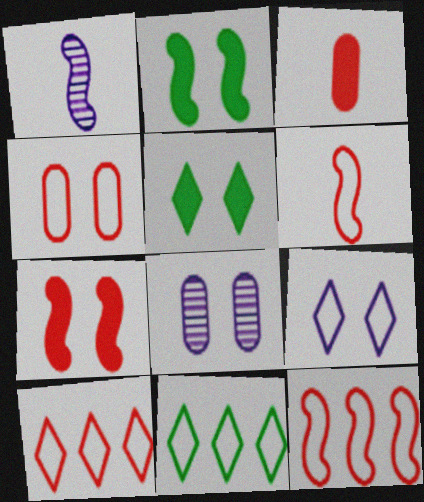[[1, 2, 12], 
[4, 6, 10]]